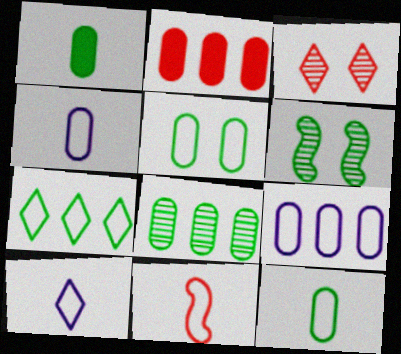[[1, 5, 8], 
[1, 6, 7], 
[2, 3, 11], 
[2, 6, 10], 
[2, 8, 9], 
[10, 11, 12]]